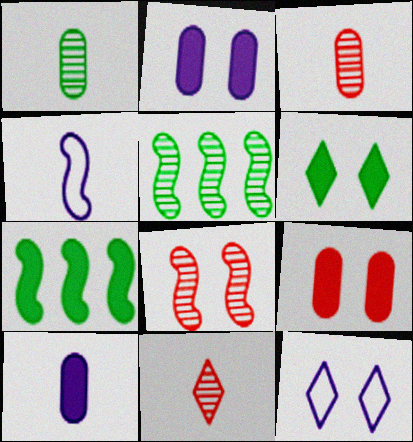[[3, 7, 12], 
[4, 7, 8]]